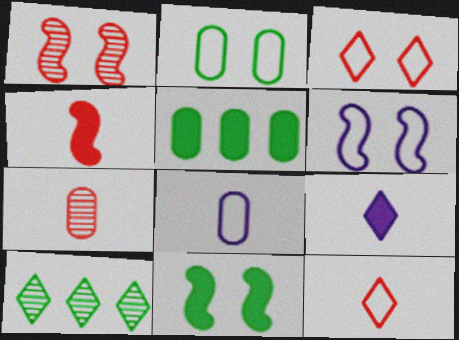[[1, 6, 11], 
[2, 3, 6], 
[3, 9, 10], 
[4, 7, 12]]